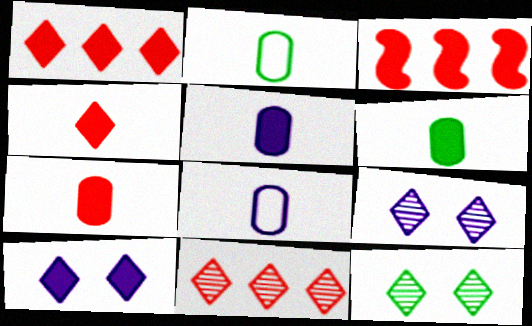[[2, 3, 9], 
[3, 6, 10], 
[3, 8, 12], 
[5, 6, 7]]